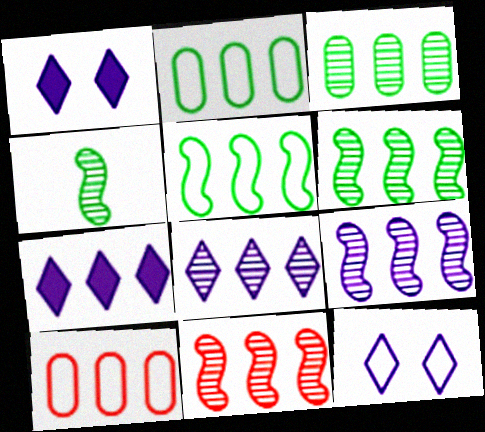[[1, 4, 10], 
[2, 7, 11], 
[3, 8, 11], 
[6, 7, 10], 
[6, 9, 11]]